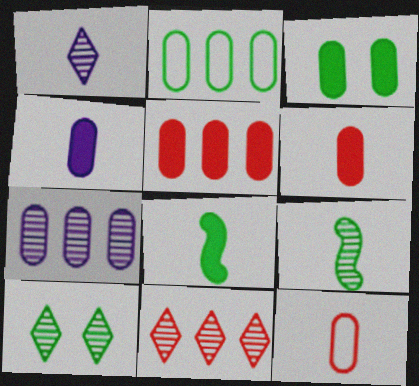[[1, 8, 12], 
[1, 10, 11], 
[2, 5, 7], 
[2, 8, 10], 
[3, 4, 5], 
[3, 7, 12]]